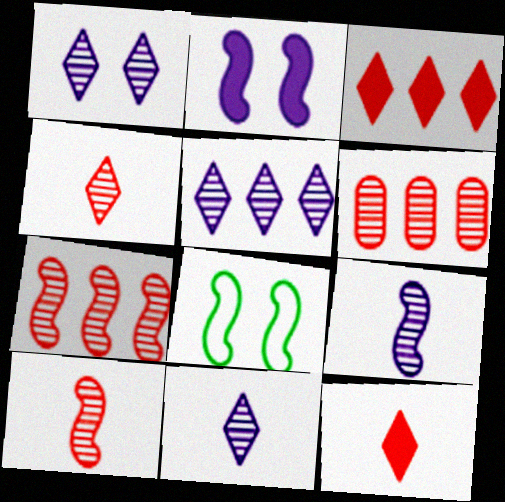[[1, 5, 11]]